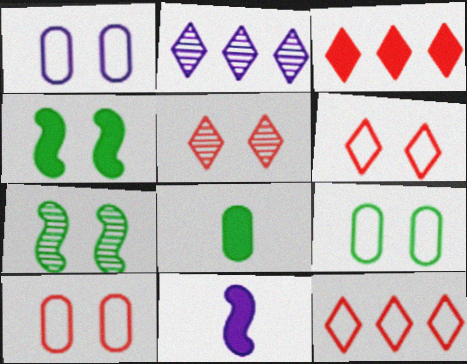[[1, 2, 11], 
[1, 4, 5], 
[1, 9, 10]]